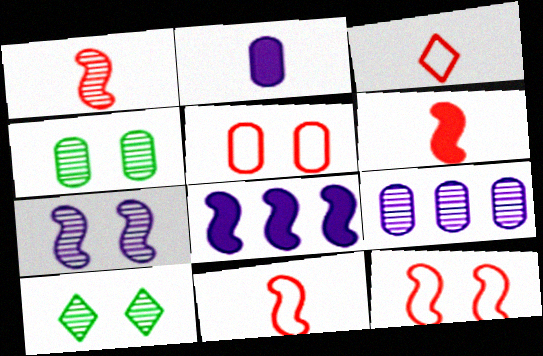[[1, 6, 11], 
[1, 9, 10], 
[3, 4, 8]]